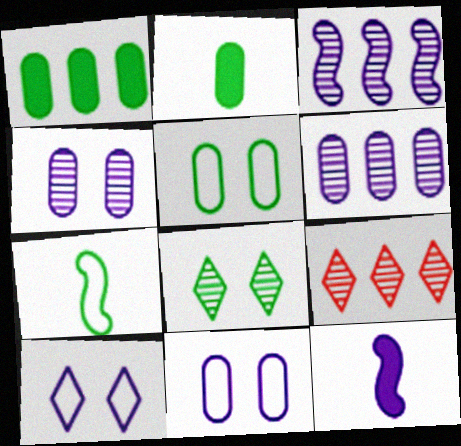[[1, 7, 8], 
[5, 9, 12], 
[6, 10, 12]]